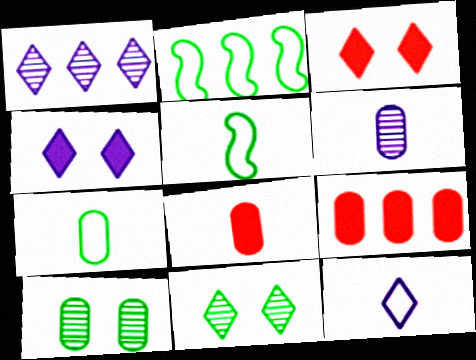[[1, 2, 9], 
[1, 4, 12], 
[2, 3, 6], 
[6, 7, 8]]